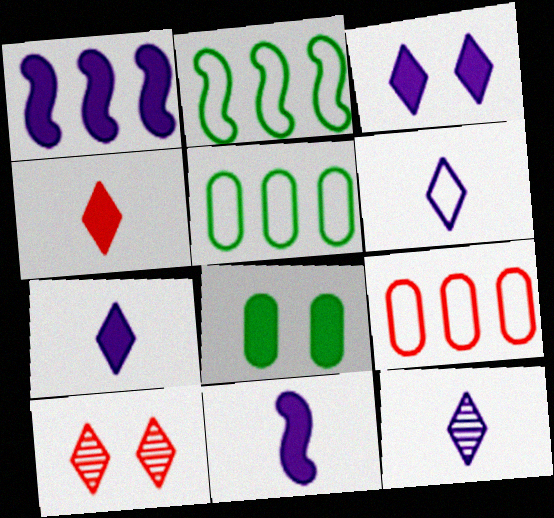[[1, 4, 8], 
[5, 10, 11], 
[6, 7, 12]]